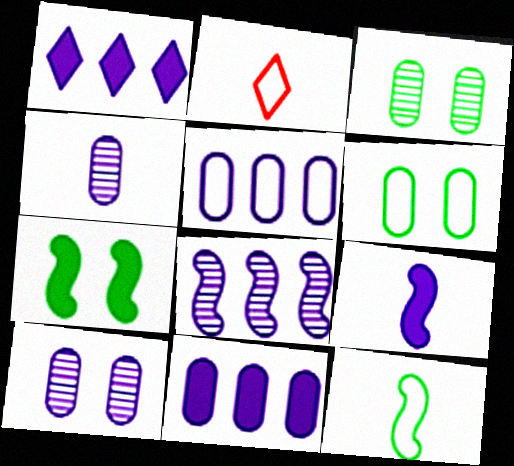[[1, 5, 8]]